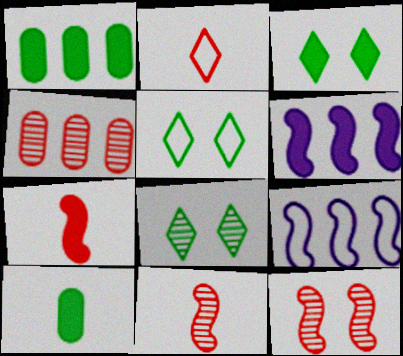[[3, 5, 8]]